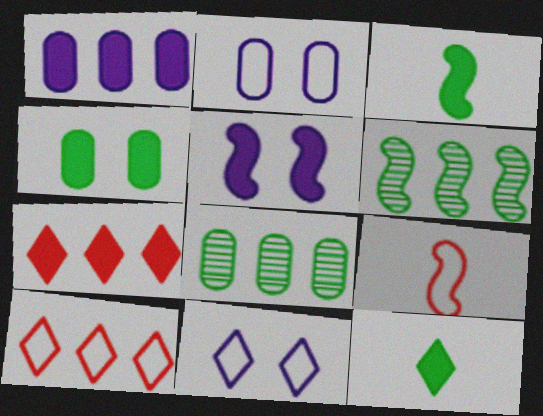[[1, 6, 10], 
[5, 6, 9]]